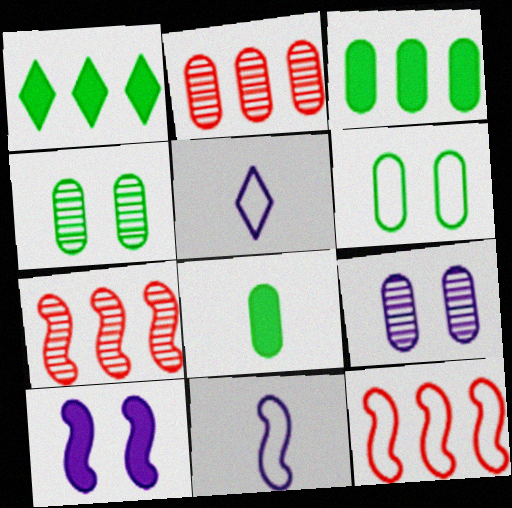[[5, 6, 12]]